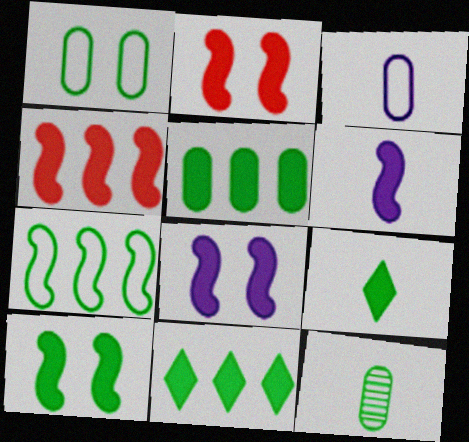[[1, 5, 12], 
[2, 8, 10], 
[4, 6, 10], 
[5, 9, 10]]